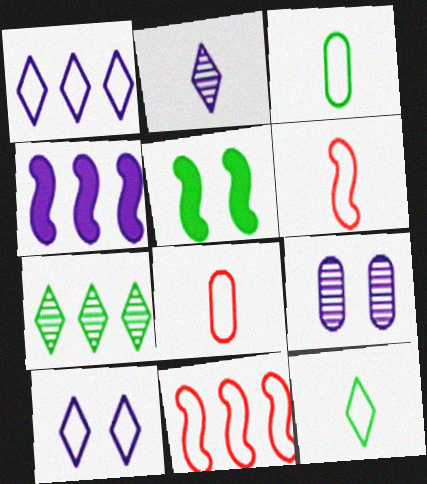[[3, 5, 7], 
[3, 10, 11]]